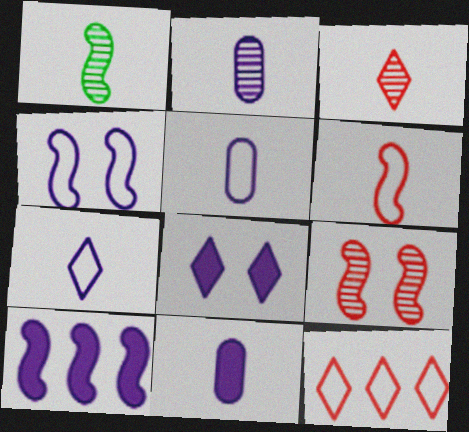[[1, 2, 3], 
[2, 5, 11], 
[8, 10, 11]]